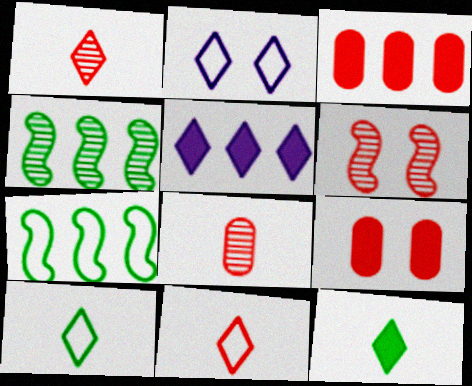[[3, 6, 11]]